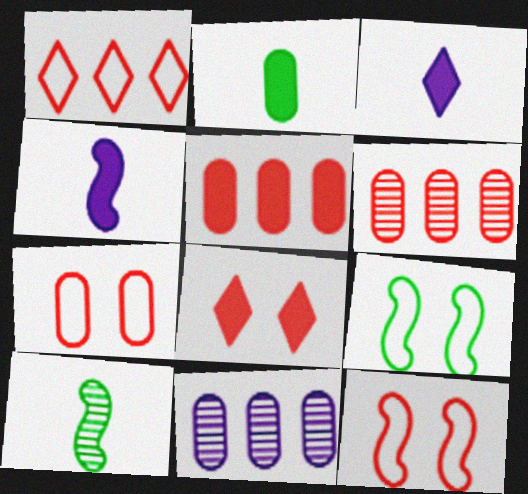[[2, 7, 11], 
[3, 6, 9]]